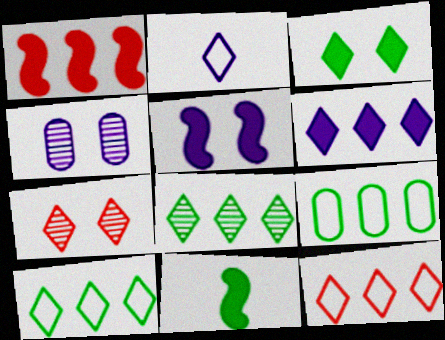[[1, 5, 11], 
[4, 11, 12], 
[6, 8, 12]]